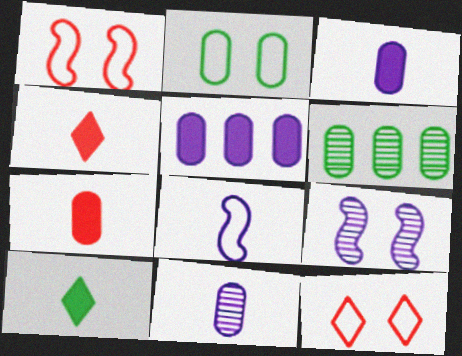[]